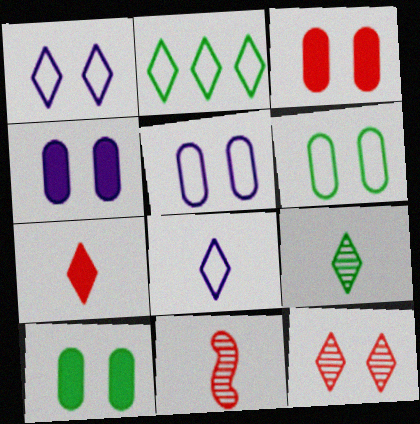[[2, 4, 11], 
[3, 4, 10], 
[7, 8, 9]]